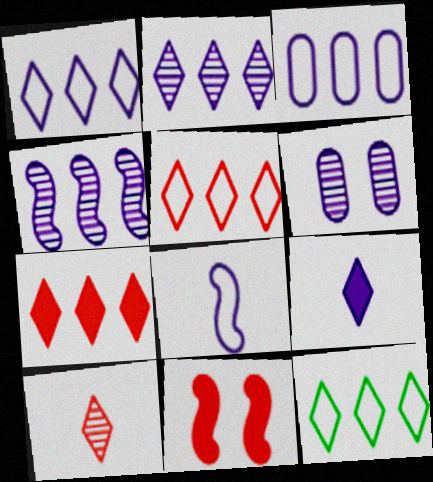[[1, 5, 12], 
[2, 7, 12]]